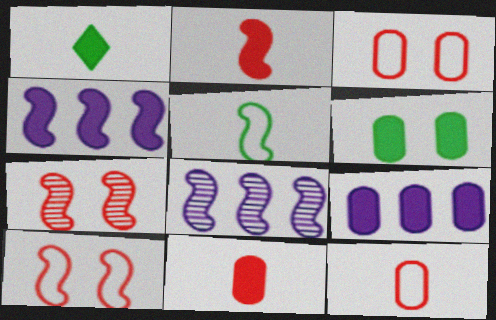[[1, 3, 8], 
[4, 5, 7], 
[6, 9, 11]]